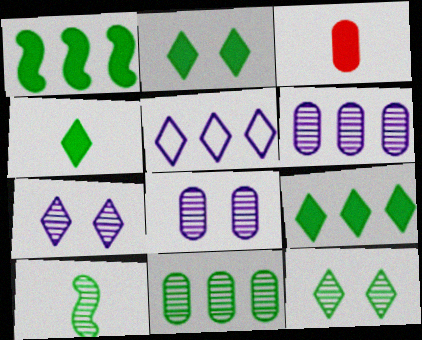[[2, 4, 9], 
[10, 11, 12]]